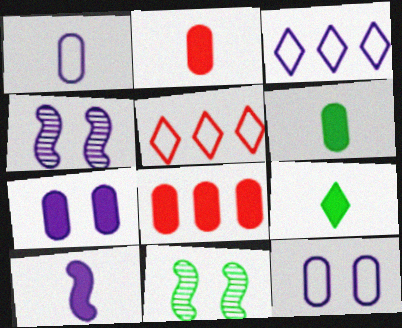[[2, 3, 11], 
[2, 9, 10], 
[4, 5, 6], 
[6, 7, 8]]